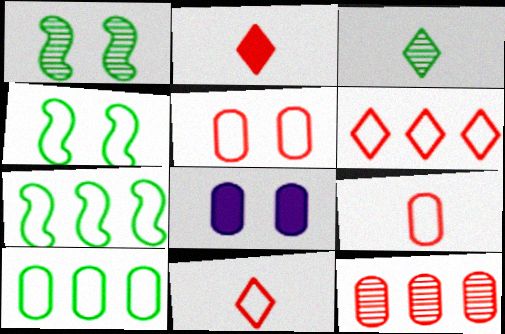[]